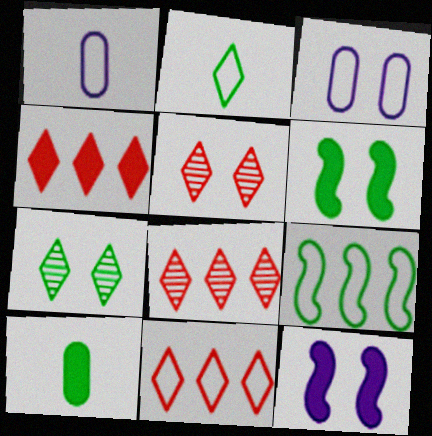[[1, 6, 8], 
[3, 5, 6], 
[4, 8, 11], 
[4, 10, 12], 
[7, 9, 10]]